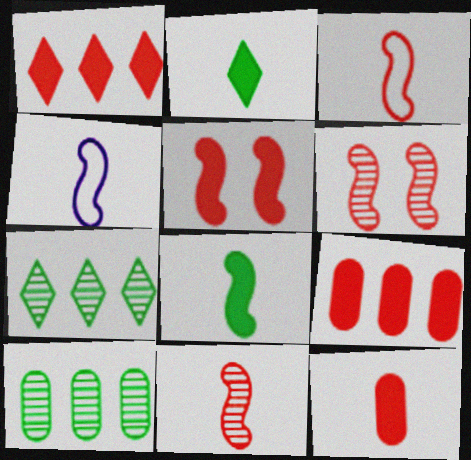[[1, 5, 12], 
[4, 8, 11]]